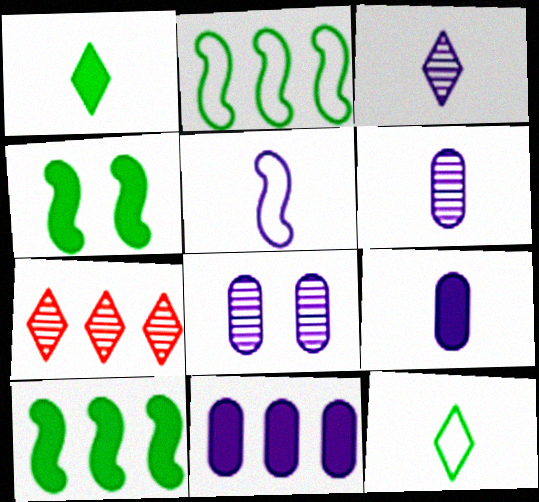[[2, 7, 11], 
[3, 5, 9]]